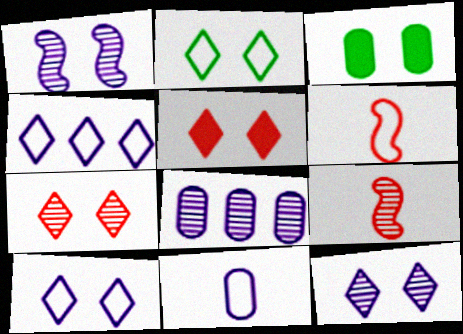[[2, 5, 12], 
[3, 4, 9]]